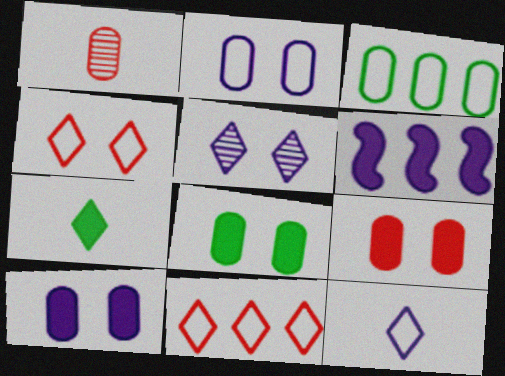[[1, 3, 10], 
[5, 7, 11], 
[6, 7, 9], 
[8, 9, 10]]